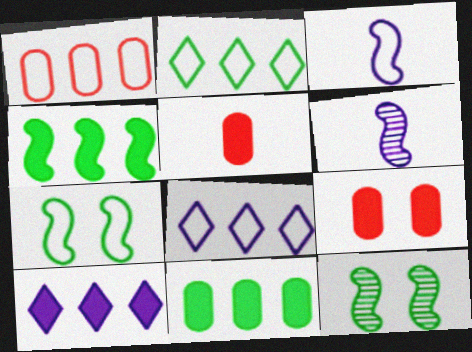[[2, 6, 9], 
[5, 8, 12]]